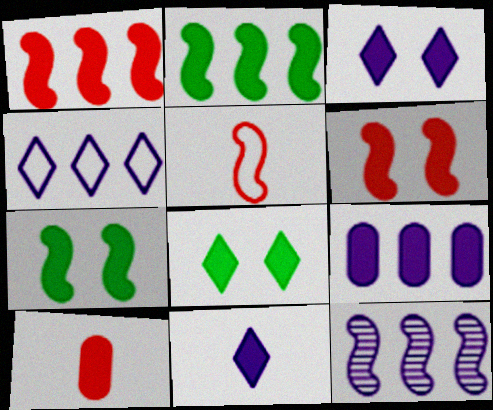[[2, 3, 10], 
[4, 9, 12], 
[5, 7, 12]]